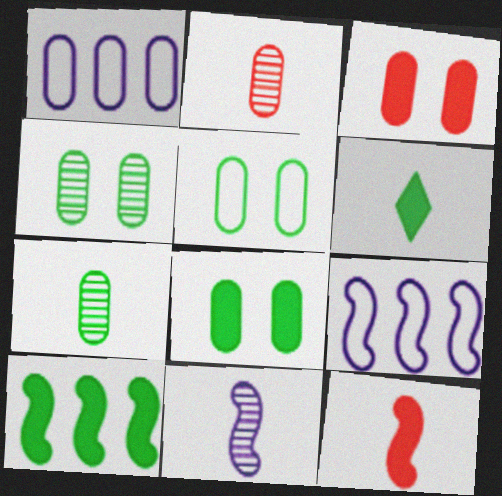[[1, 2, 8], 
[1, 3, 7], 
[4, 5, 8], 
[6, 8, 10]]